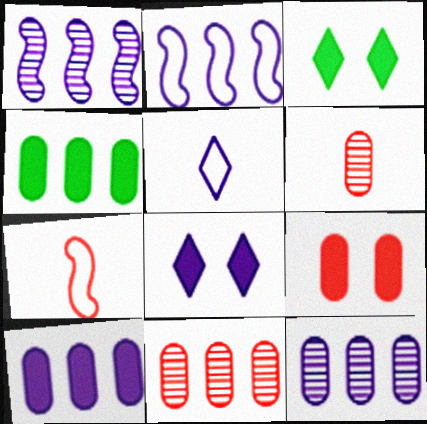[[2, 3, 6], 
[3, 7, 12]]